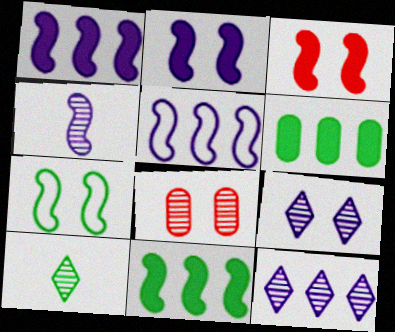[[2, 4, 5], 
[6, 7, 10]]